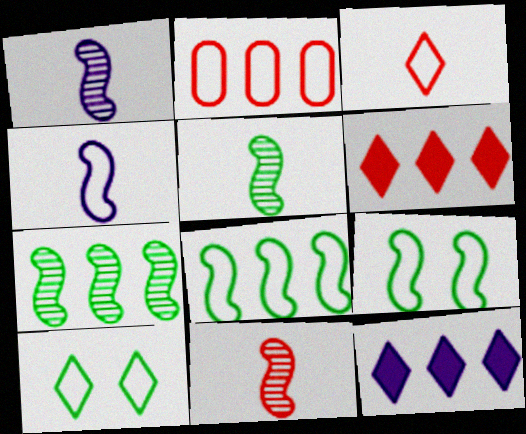[[1, 5, 11], 
[2, 4, 10], 
[2, 7, 12]]